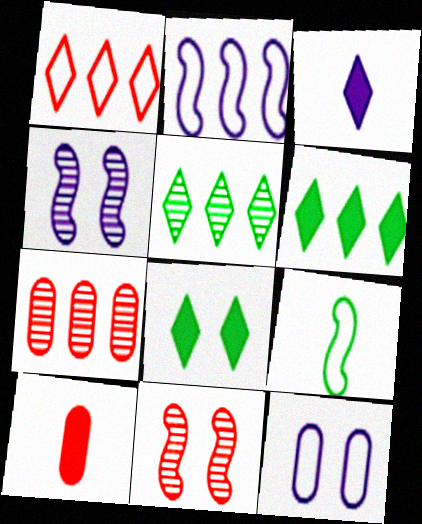[[1, 9, 12], 
[1, 10, 11], 
[2, 6, 7], 
[8, 11, 12]]